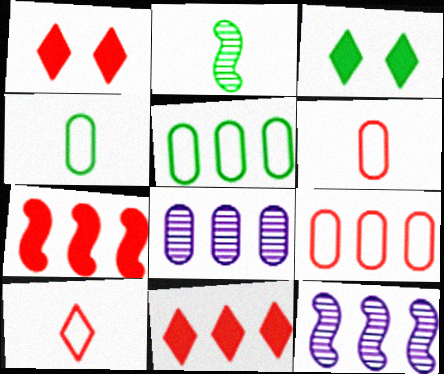[[1, 4, 12], 
[2, 3, 5], 
[3, 6, 12], 
[5, 11, 12]]